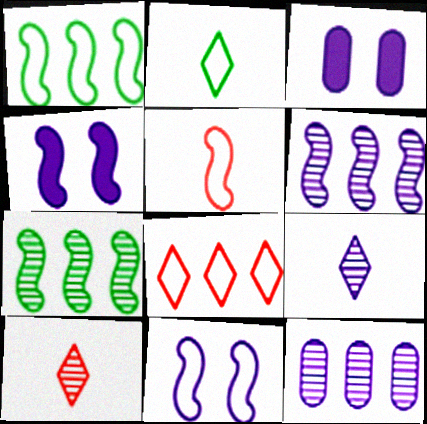[[1, 3, 10], 
[1, 5, 11], 
[4, 5, 7]]